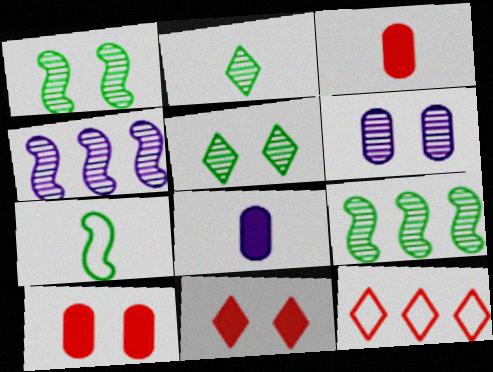[[1, 8, 12]]